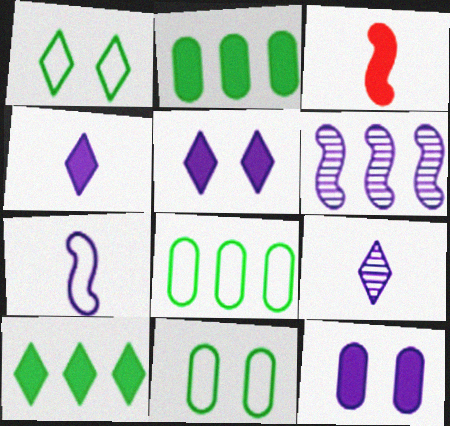[[2, 3, 5], 
[3, 10, 12]]